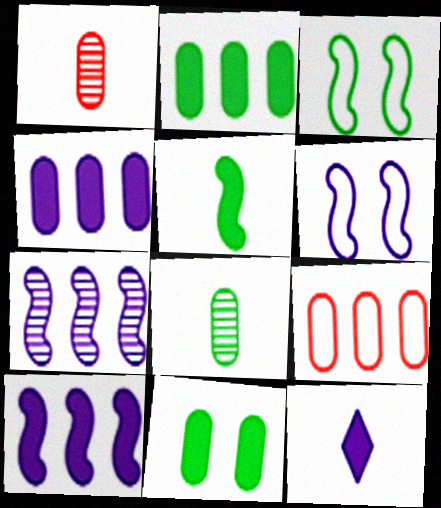[]